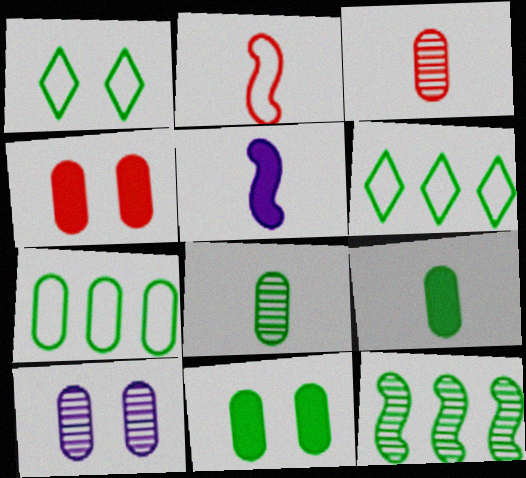[[1, 9, 12], 
[7, 8, 11]]